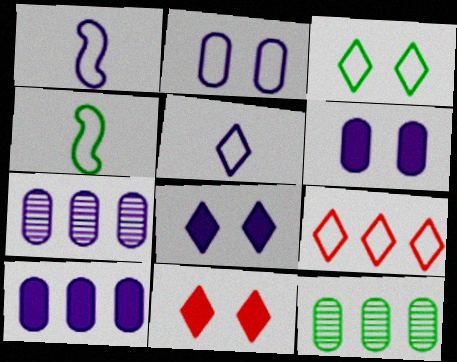[[1, 7, 8], 
[1, 11, 12], 
[2, 4, 9], 
[3, 5, 9], 
[4, 7, 11]]